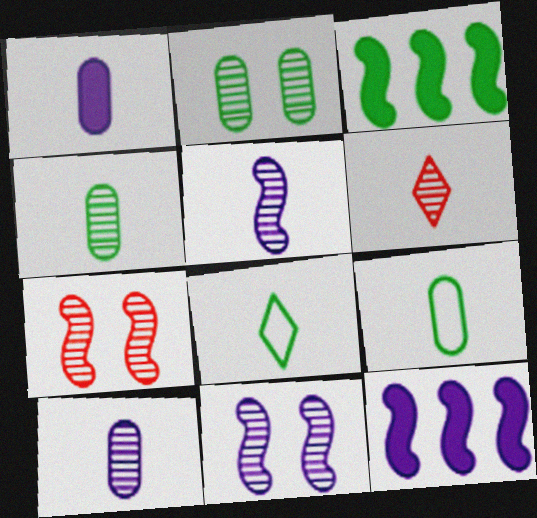[[2, 3, 8], 
[4, 5, 6]]